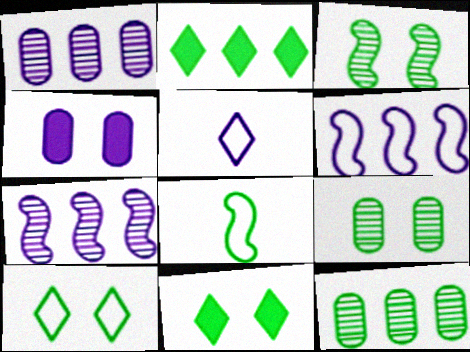[[2, 8, 9], 
[4, 5, 7], 
[8, 11, 12]]